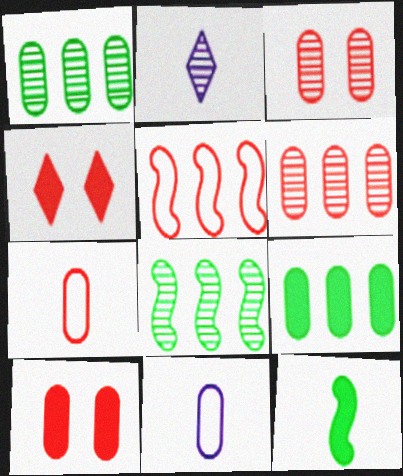[[1, 10, 11], 
[2, 3, 8], 
[2, 7, 12], 
[3, 9, 11], 
[4, 8, 11], 
[6, 7, 10]]